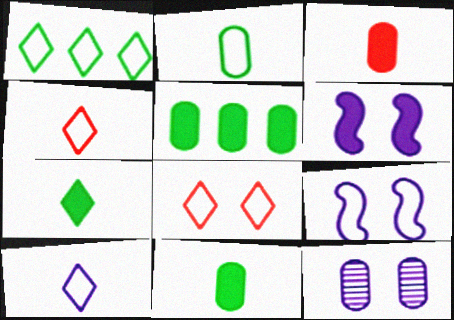[[1, 8, 10]]